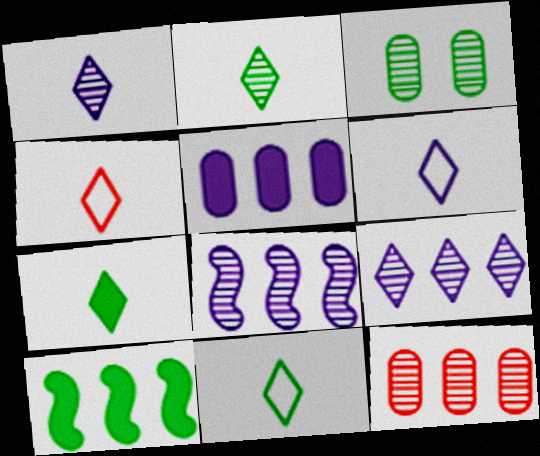[[1, 4, 7], 
[2, 7, 11], 
[3, 10, 11], 
[4, 6, 11]]